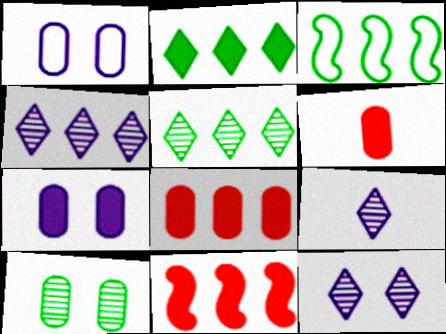[[3, 4, 8], 
[3, 6, 12], 
[4, 9, 12]]